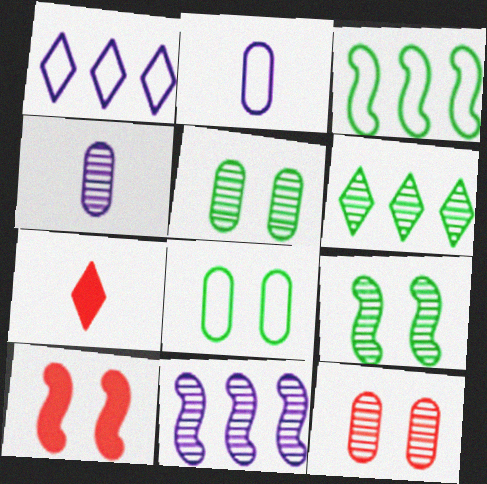[[2, 6, 10], 
[7, 8, 11]]